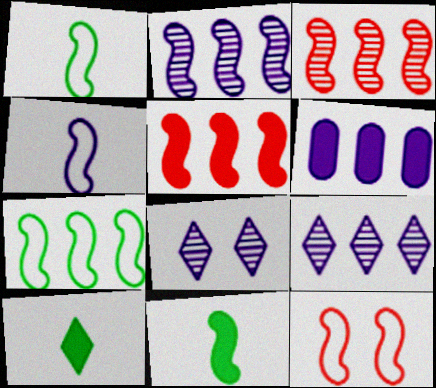[[2, 5, 7], 
[2, 11, 12], 
[4, 6, 8], 
[4, 7, 12]]